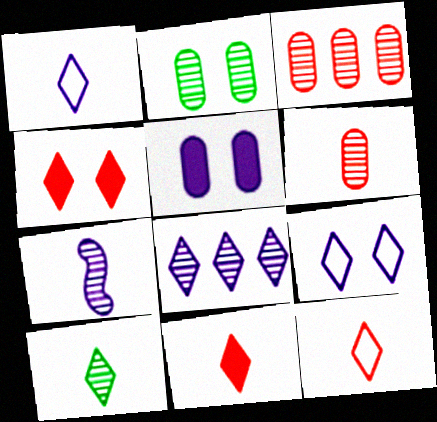[[1, 10, 11], 
[6, 7, 10]]